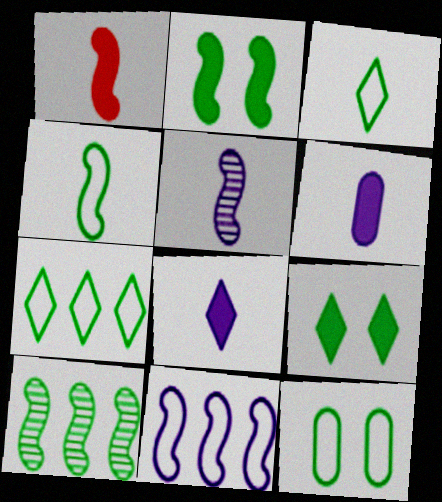[[1, 4, 5], 
[2, 4, 10], 
[4, 7, 12]]